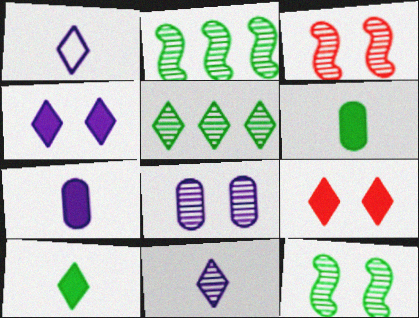[[1, 5, 9]]